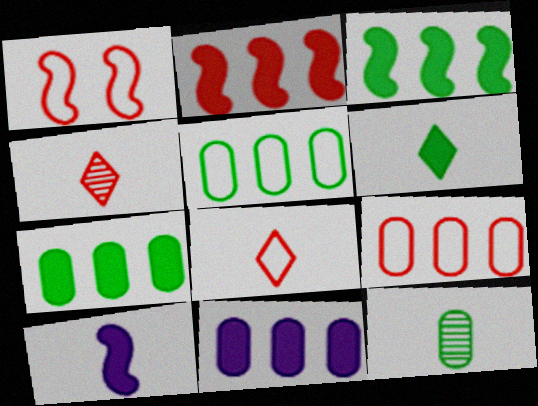[[1, 8, 9], 
[8, 10, 12]]